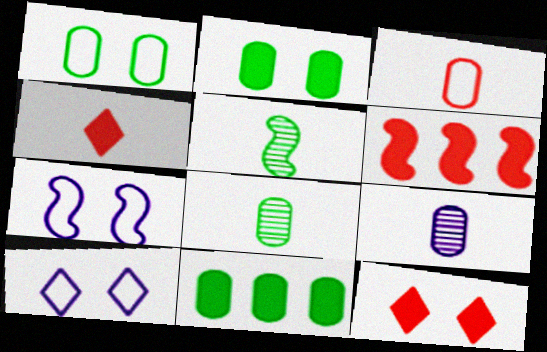[[1, 8, 11], 
[5, 6, 7], 
[6, 8, 10]]